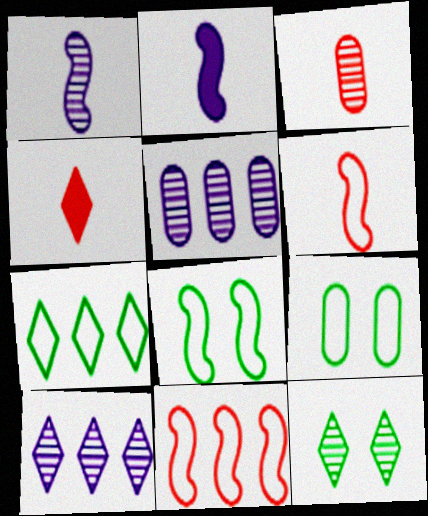[[3, 4, 6], 
[4, 5, 8]]